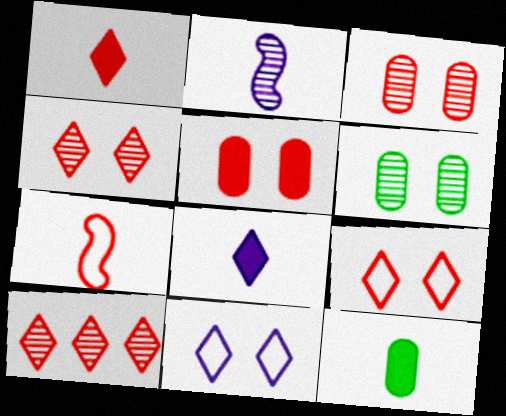[[1, 9, 10], 
[2, 6, 10], 
[5, 7, 10]]